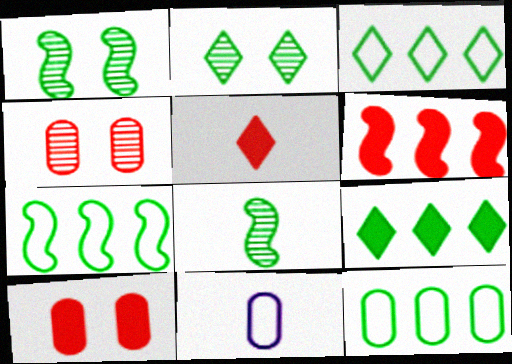[[2, 6, 11], 
[3, 7, 12], 
[5, 6, 10], 
[5, 8, 11]]